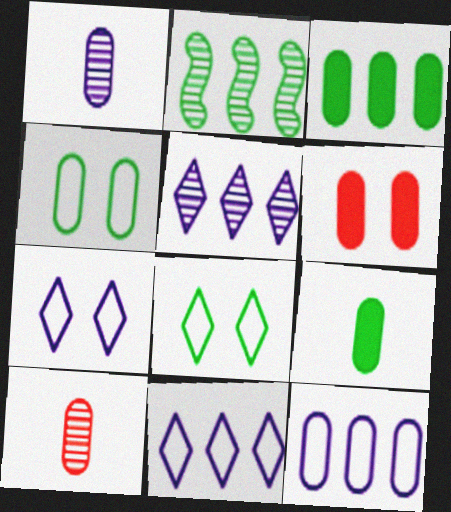[[2, 8, 9]]